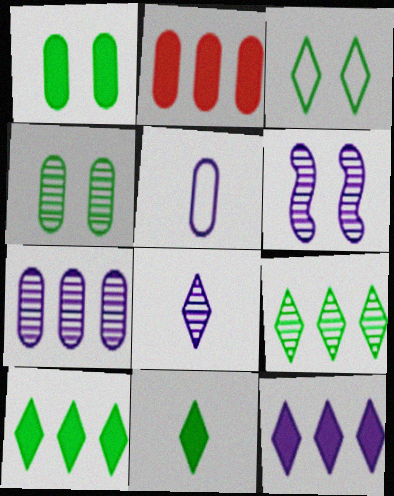[[2, 4, 5], 
[3, 9, 11], 
[5, 6, 12], 
[6, 7, 8]]